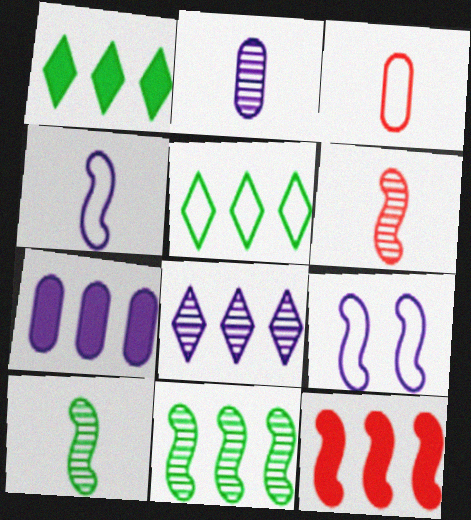[[1, 7, 12], 
[3, 5, 9], 
[9, 10, 12]]